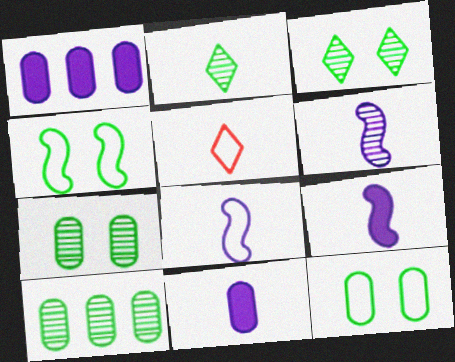[[6, 8, 9]]